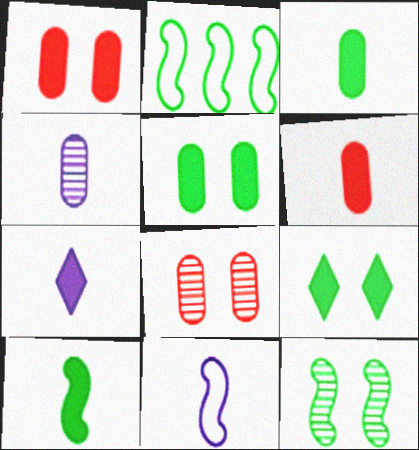[[2, 7, 8], 
[2, 10, 12], 
[4, 7, 11], 
[6, 7, 10]]